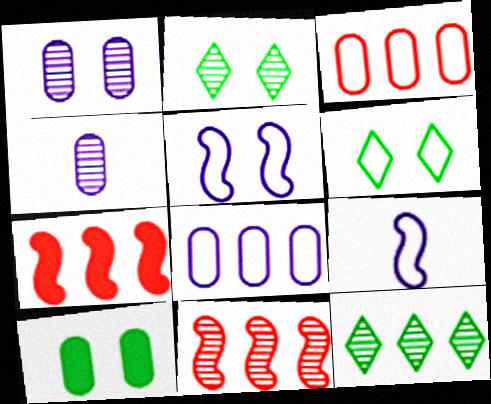[[2, 4, 11], 
[3, 4, 10], 
[3, 6, 9], 
[4, 6, 7], 
[7, 8, 12]]